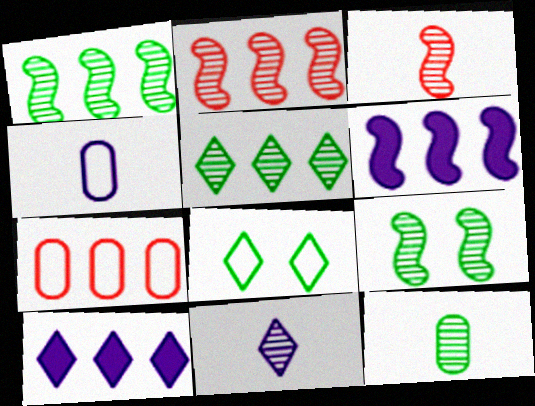[[1, 7, 10], 
[3, 11, 12], 
[5, 6, 7], 
[5, 9, 12]]